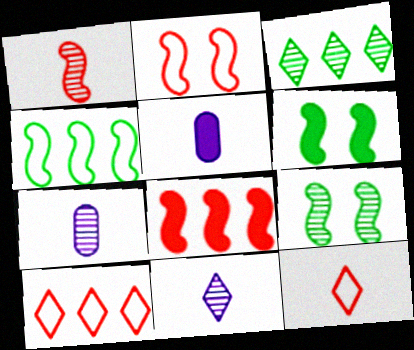[[1, 2, 8], 
[2, 3, 5], 
[5, 9, 10], 
[6, 7, 10]]